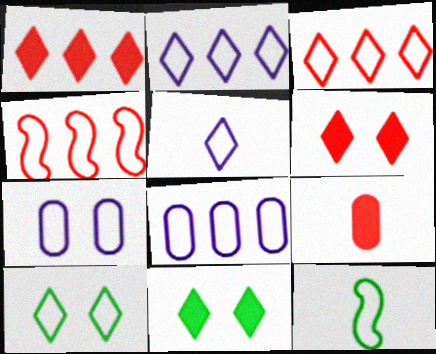[[3, 5, 10], 
[3, 7, 12]]